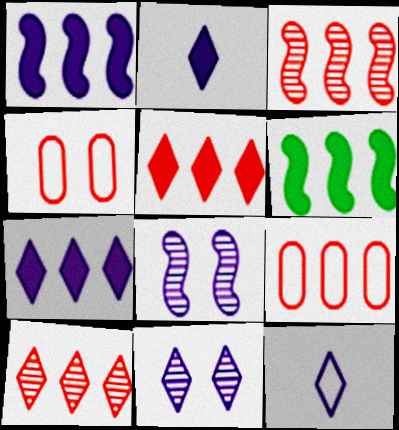[[3, 5, 9], 
[7, 11, 12]]